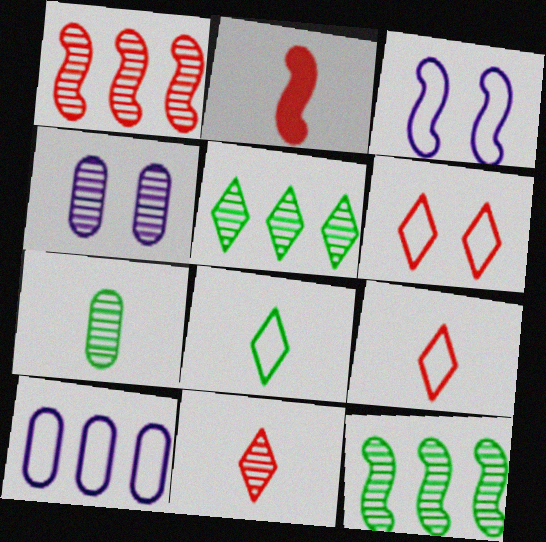[[2, 3, 12], 
[4, 11, 12]]